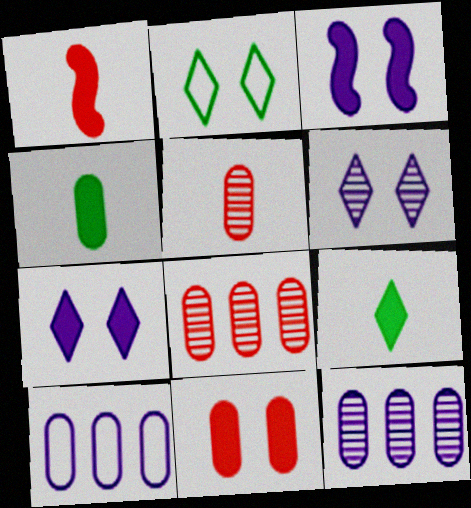[[1, 2, 12]]